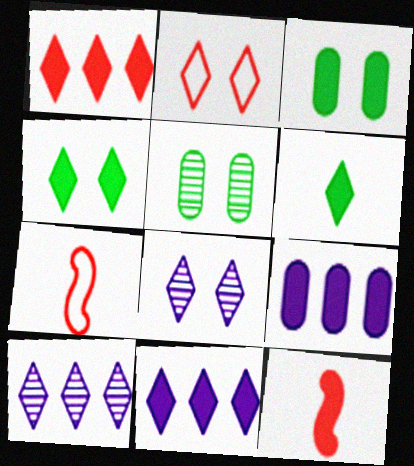[[2, 4, 8], 
[2, 6, 10], 
[3, 7, 10], 
[3, 11, 12], 
[4, 9, 12], 
[5, 7, 11]]